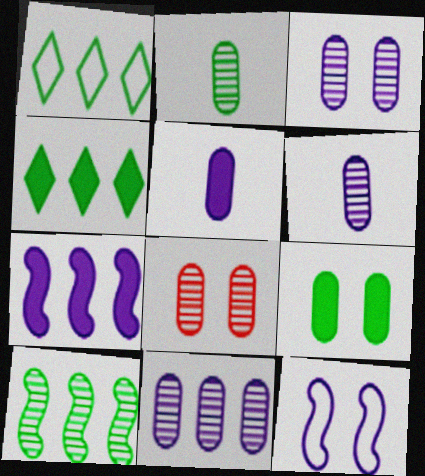[[2, 8, 11], 
[3, 6, 11]]